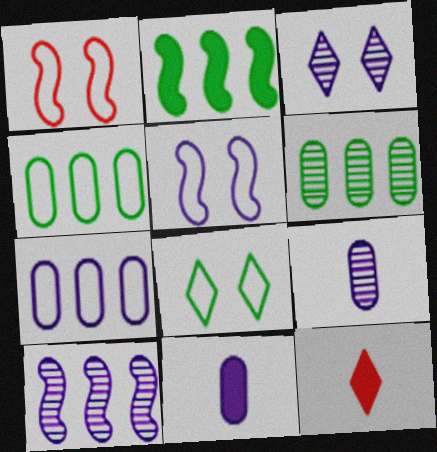[[3, 9, 10], 
[5, 6, 12]]